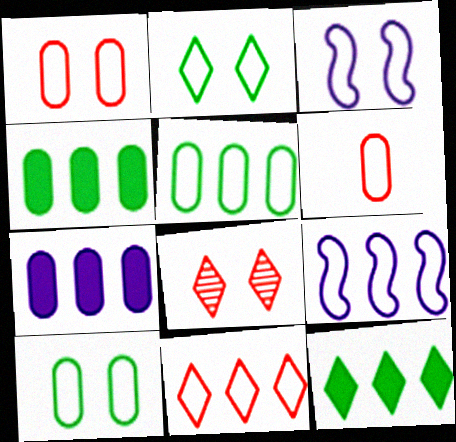[[1, 2, 3], 
[2, 6, 9], 
[5, 9, 11]]